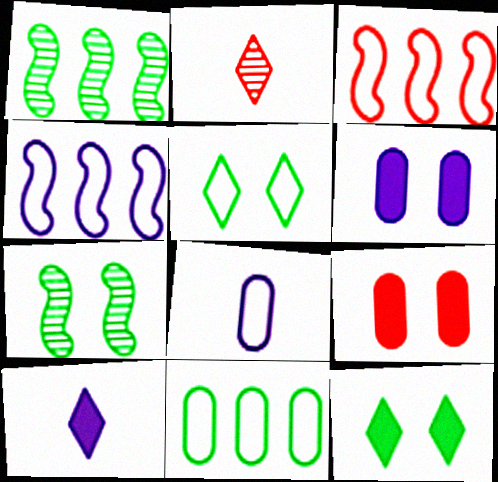[[2, 3, 9], 
[3, 5, 8]]